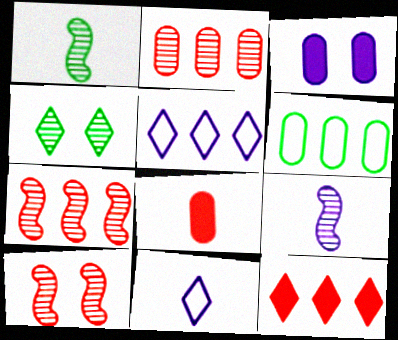[[1, 8, 11], 
[2, 4, 9], 
[3, 5, 9], 
[4, 11, 12]]